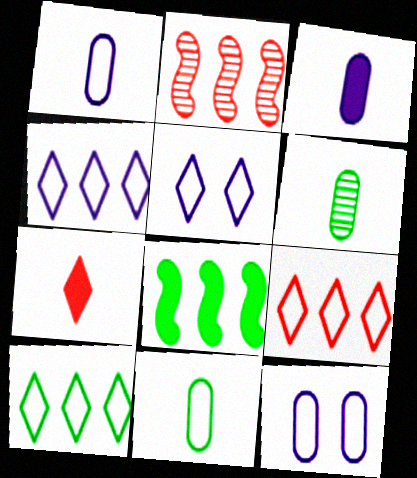[[4, 9, 10]]